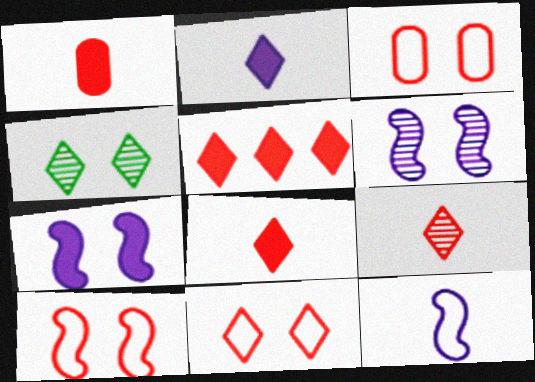[[3, 4, 7], 
[3, 10, 11], 
[5, 9, 11]]